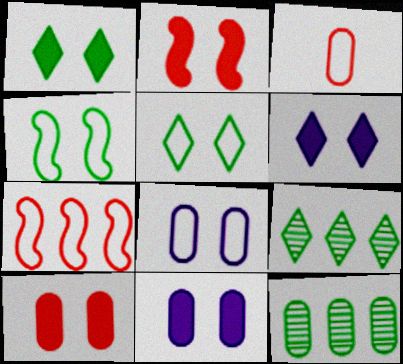[[1, 2, 11], 
[3, 11, 12]]